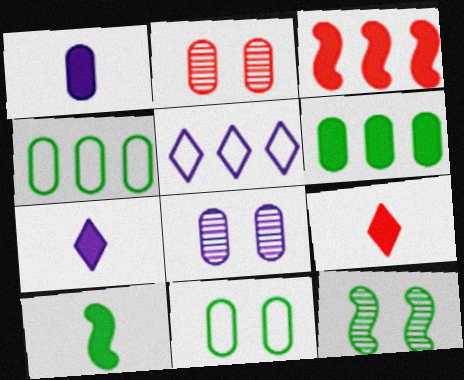[[1, 2, 4], 
[1, 9, 10], 
[2, 5, 10]]